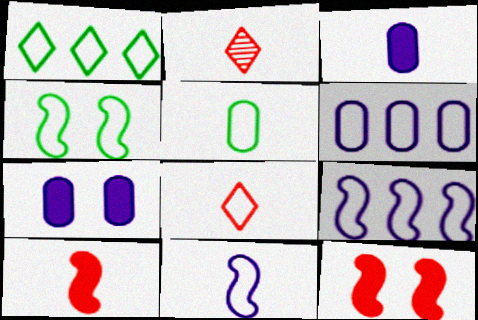[[1, 4, 5], 
[4, 6, 8], 
[5, 8, 11]]